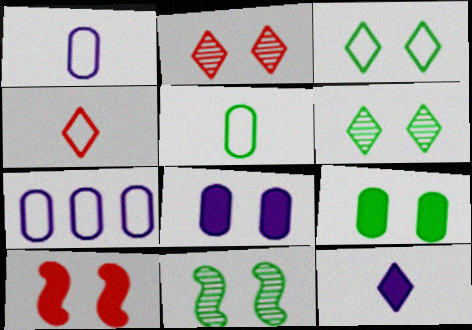[[3, 9, 11]]